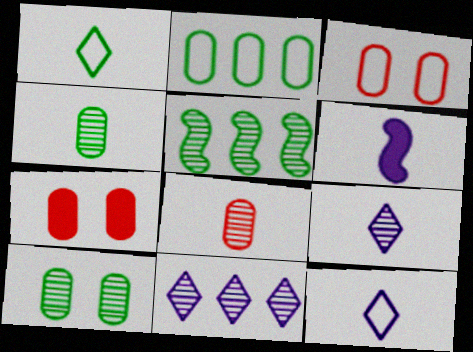[[1, 6, 8], 
[5, 7, 12]]